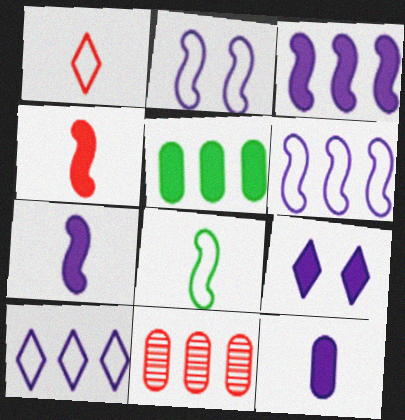[[3, 9, 12], 
[4, 5, 9], 
[8, 9, 11]]